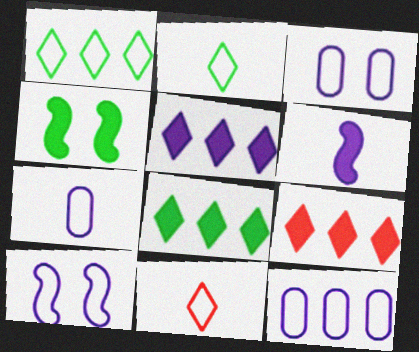[[3, 7, 12], 
[5, 8, 9]]